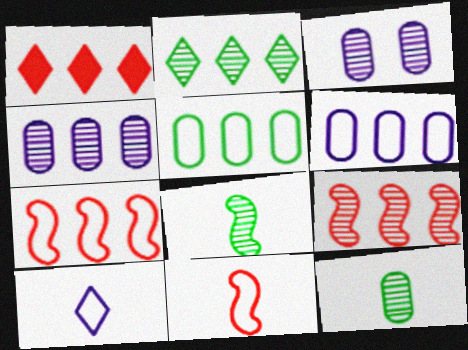[[2, 4, 9]]